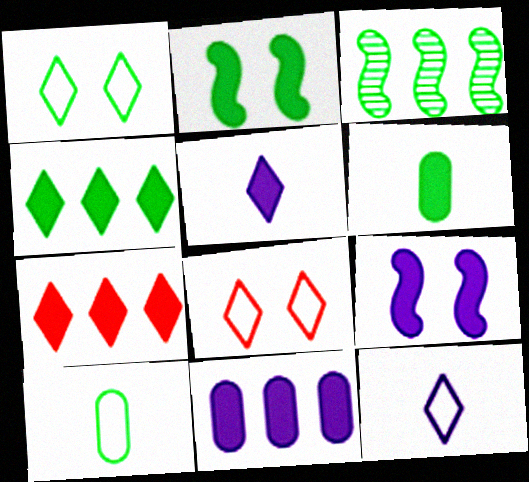[[1, 3, 6], 
[2, 4, 6], 
[5, 9, 11], 
[6, 7, 9]]